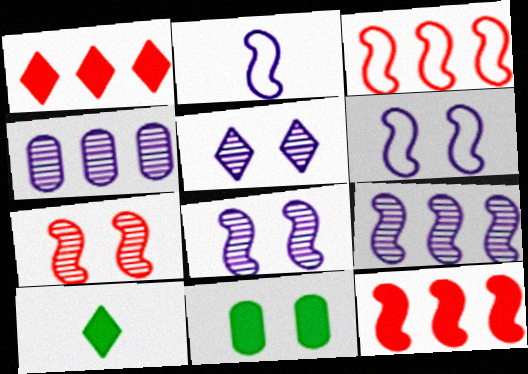[]